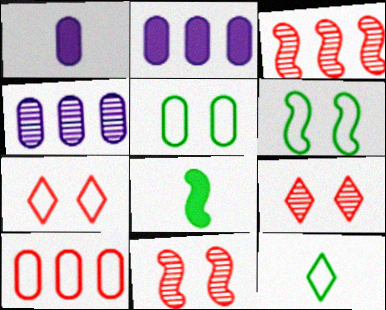[[2, 11, 12], 
[4, 7, 8]]